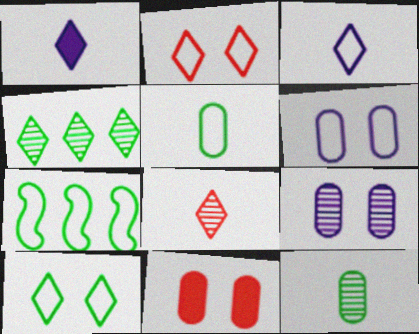[[1, 2, 4], 
[5, 7, 10]]